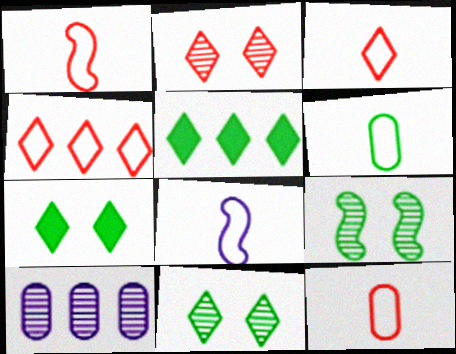[[1, 3, 12], 
[1, 7, 10], 
[3, 6, 8], 
[5, 6, 9]]